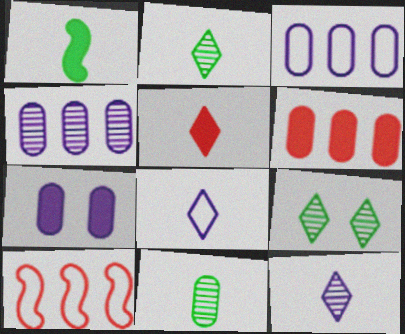[[2, 5, 8], 
[2, 7, 10]]